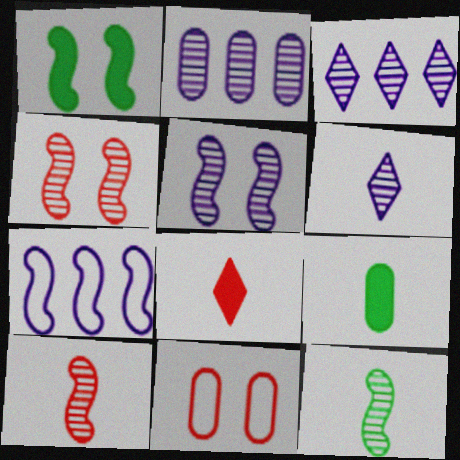[[1, 7, 10], 
[2, 5, 6], 
[2, 9, 11]]